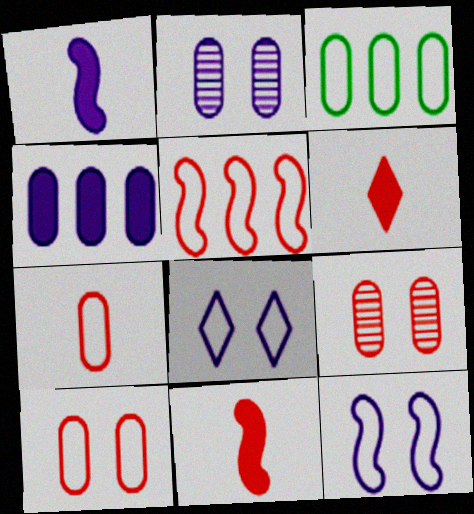[[5, 6, 9]]